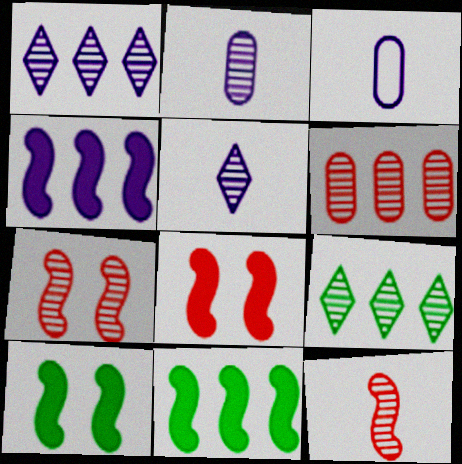[[2, 7, 9], 
[3, 8, 9]]